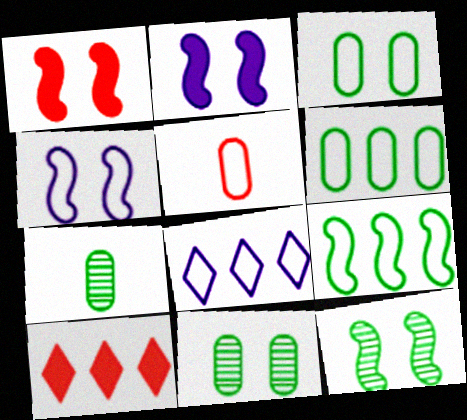[[1, 4, 12], 
[1, 7, 8], 
[4, 7, 10]]